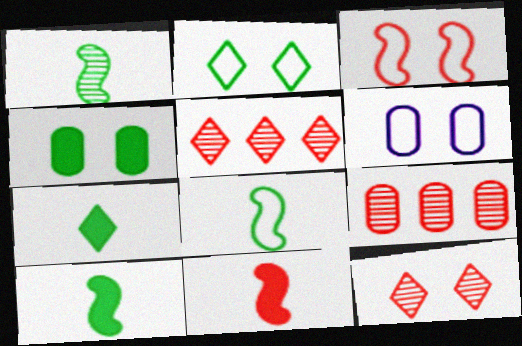[[1, 8, 10], 
[2, 3, 6], 
[5, 6, 10]]